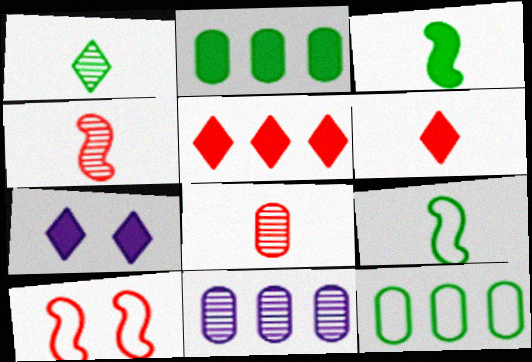[[4, 7, 12], 
[5, 8, 10]]